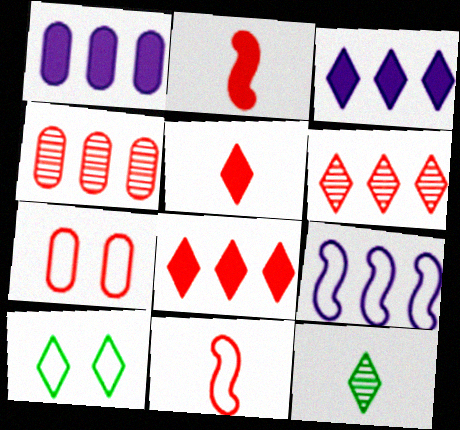[[2, 6, 7]]